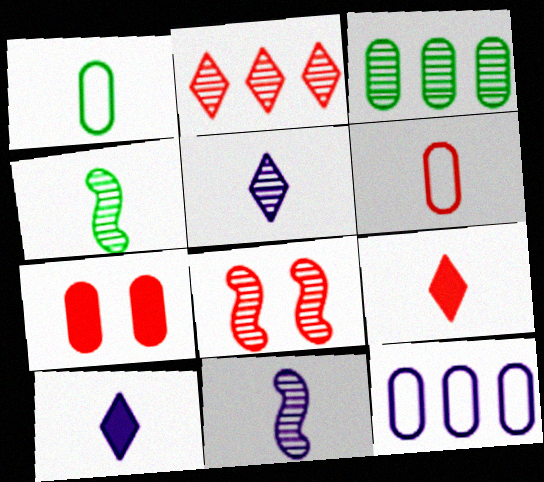[[1, 9, 11], 
[3, 5, 8], 
[4, 6, 10]]